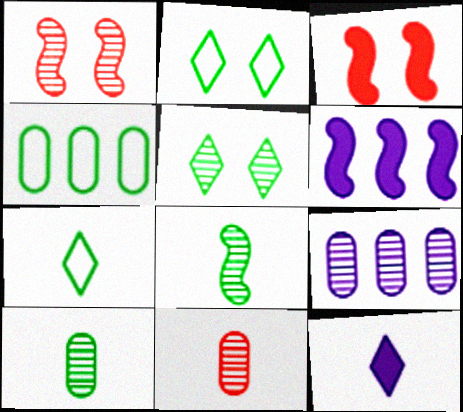[[1, 4, 12], 
[2, 6, 11], 
[3, 7, 9]]